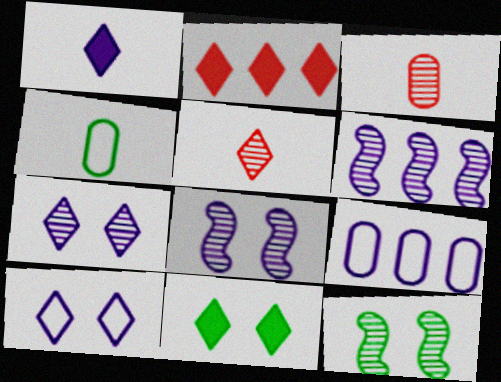[[1, 2, 11], 
[1, 8, 9], 
[2, 4, 8]]